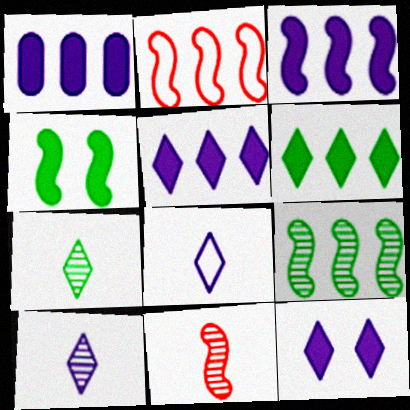[[1, 3, 5], 
[2, 3, 9]]